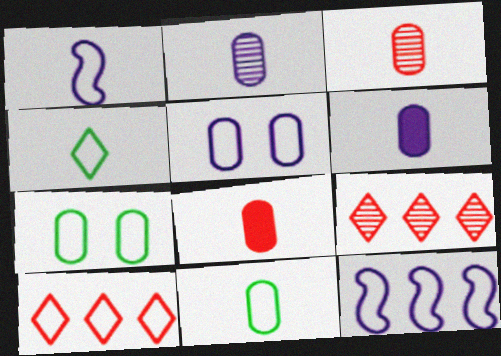[[1, 7, 10], 
[2, 8, 11], 
[3, 6, 11]]